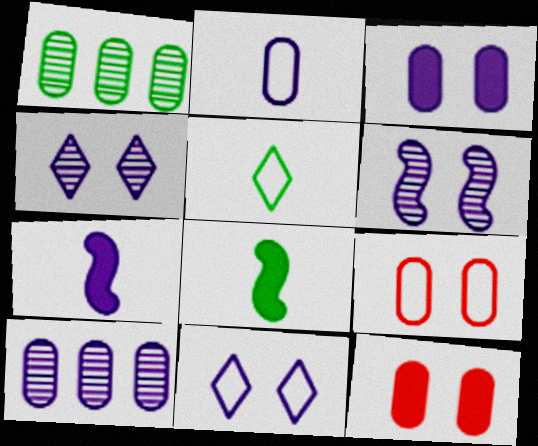[[1, 2, 12], 
[2, 3, 10], 
[3, 6, 11], 
[7, 10, 11]]